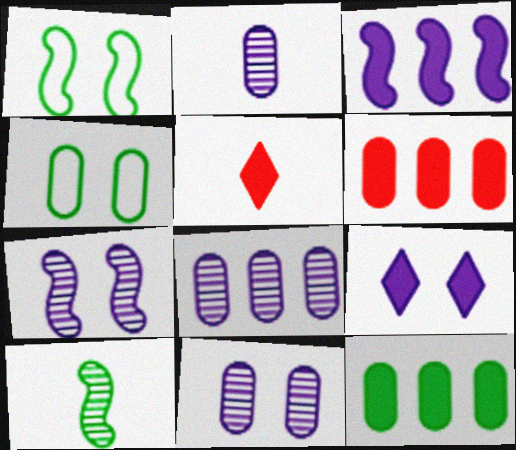[[1, 5, 8], 
[2, 4, 6], 
[2, 8, 11]]